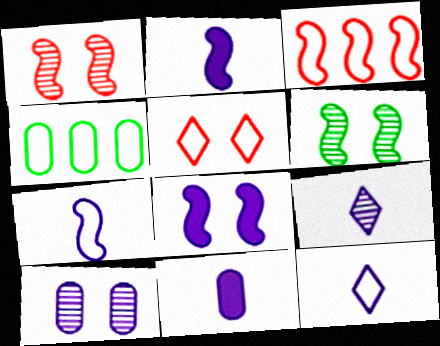[[2, 3, 6], 
[4, 5, 7], 
[7, 9, 11]]